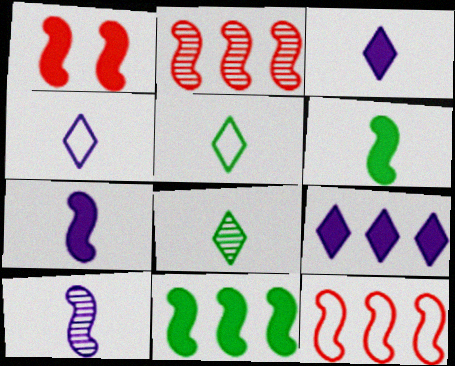[[1, 7, 11]]